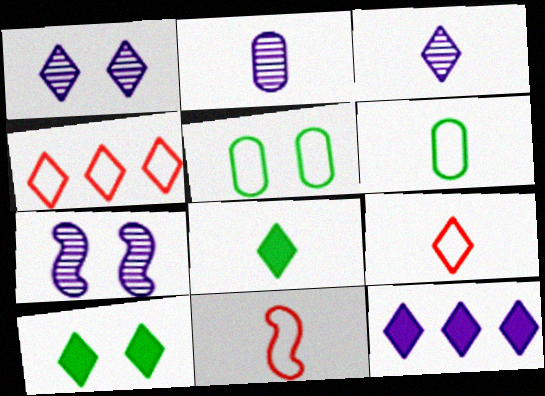[[1, 4, 8], 
[2, 8, 11], 
[3, 4, 10], 
[3, 8, 9]]